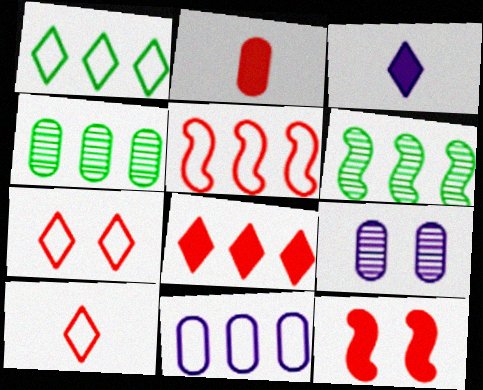[[1, 5, 11], 
[2, 8, 12], 
[6, 8, 11]]